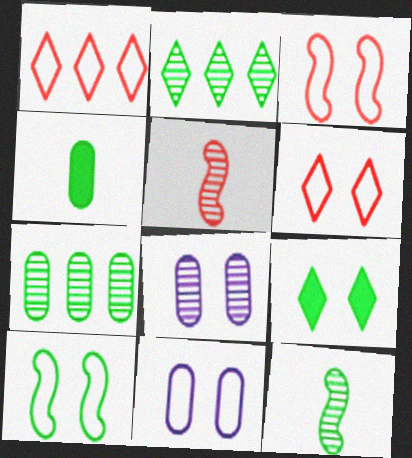[[2, 4, 10], 
[2, 5, 8], 
[3, 8, 9], 
[6, 10, 11]]